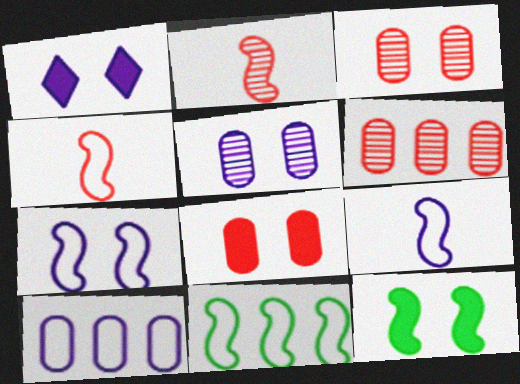[[1, 5, 7], 
[1, 8, 12], 
[4, 7, 11]]